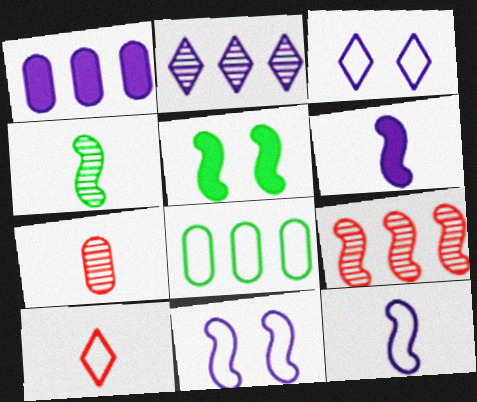[[5, 9, 12], 
[8, 10, 11]]